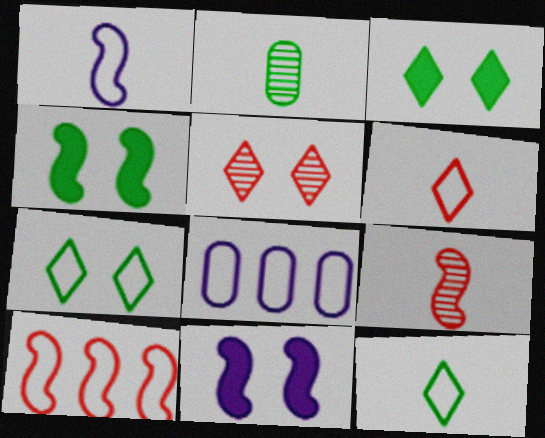[[3, 8, 9]]